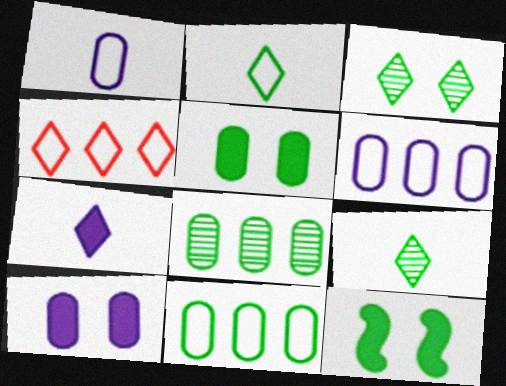[[2, 8, 12], 
[3, 4, 7], 
[9, 11, 12]]